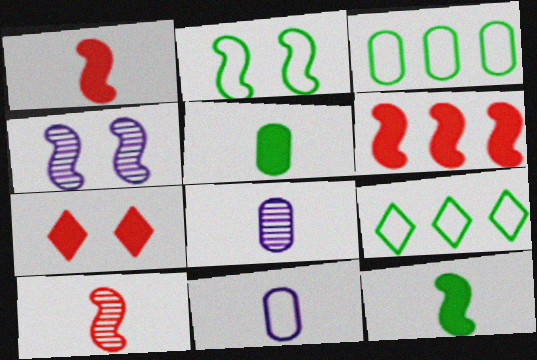[]